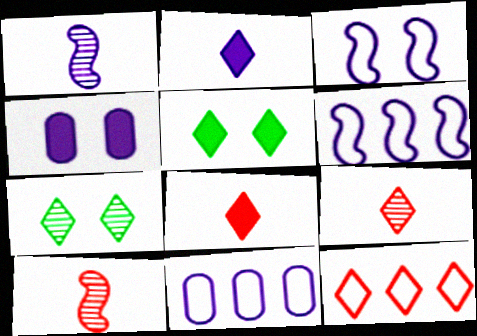[[2, 7, 12], 
[5, 10, 11]]